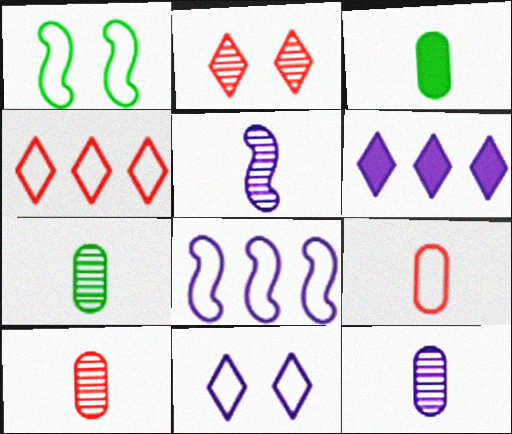[[1, 6, 10], 
[2, 3, 8], 
[3, 9, 12], 
[7, 10, 12]]